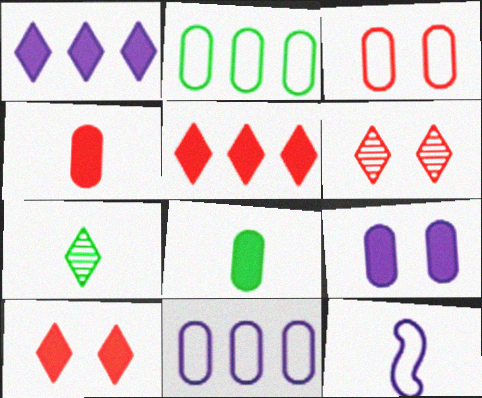[[4, 7, 12]]